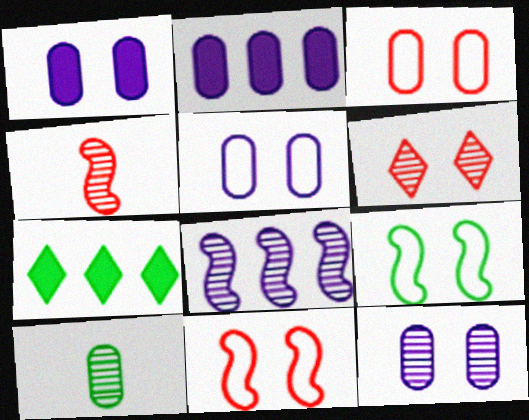[[1, 5, 12], 
[1, 6, 9], 
[2, 3, 10], 
[4, 5, 7], 
[6, 8, 10], 
[7, 9, 10]]